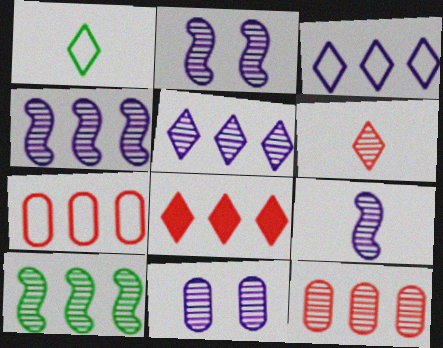[[2, 4, 9], 
[5, 9, 11], 
[5, 10, 12], 
[6, 10, 11]]